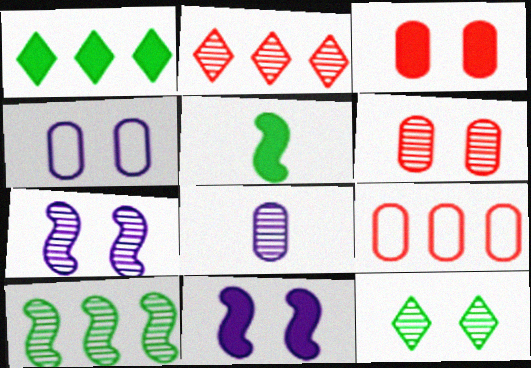[[2, 4, 5], 
[6, 7, 12]]